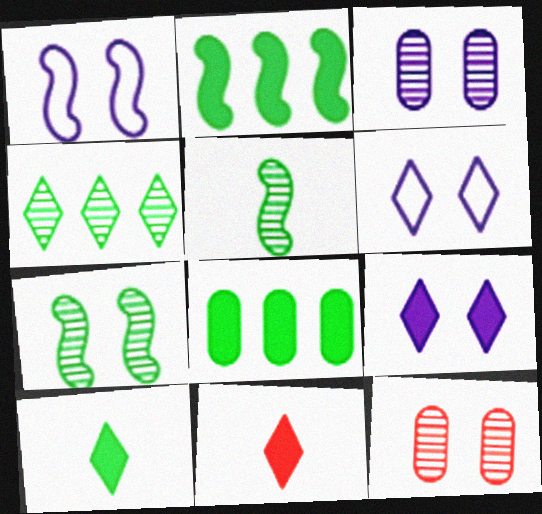[[1, 3, 9], 
[4, 6, 11]]